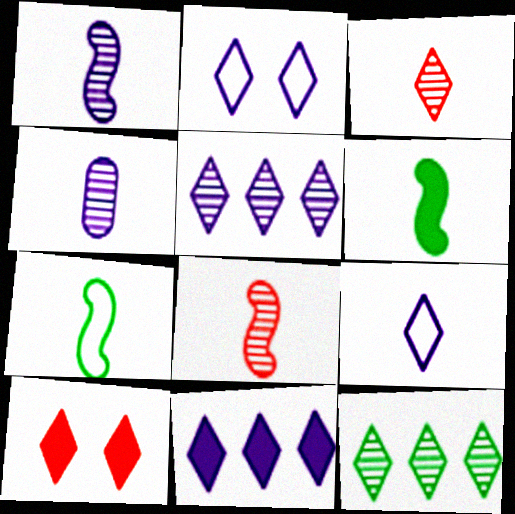[[9, 10, 12]]